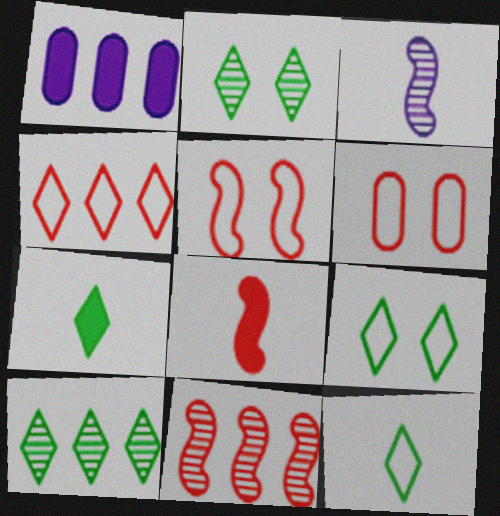[[5, 8, 11], 
[7, 9, 10]]